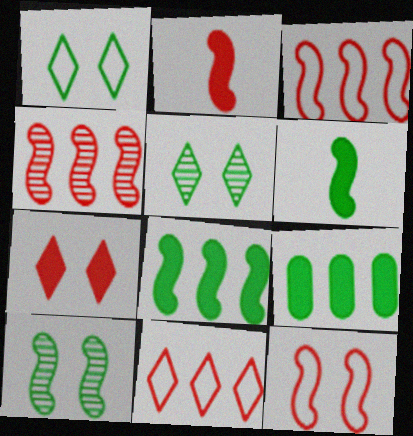[[2, 4, 12]]